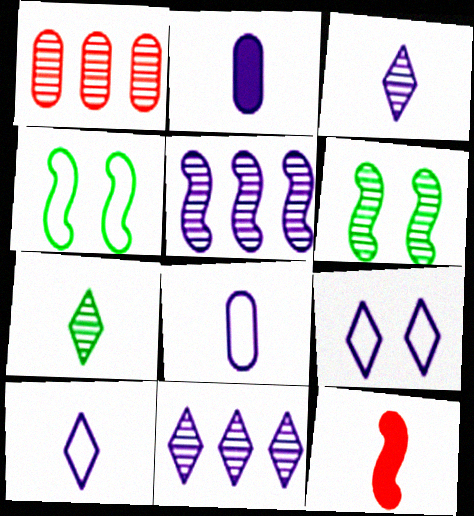[[1, 3, 6], 
[2, 5, 9], 
[4, 5, 12], 
[7, 8, 12]]